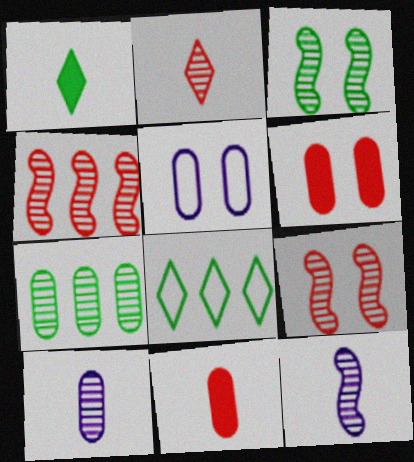[[1, 4, 5], 
[3, 4, 12], 
[5, 7, 11], 
[6, 8, 12]]